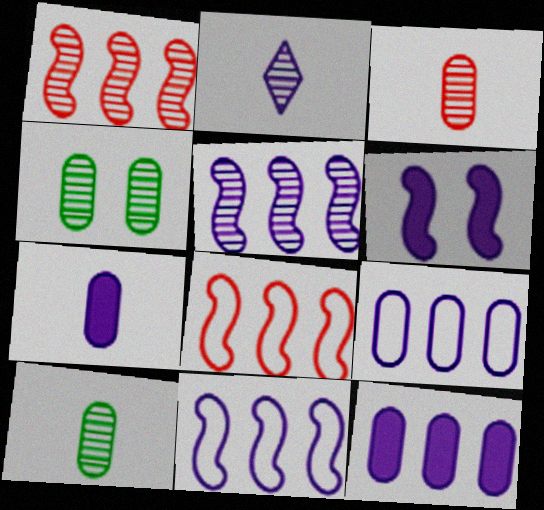[[1, 2, 4], 
[2, 6, 9]]